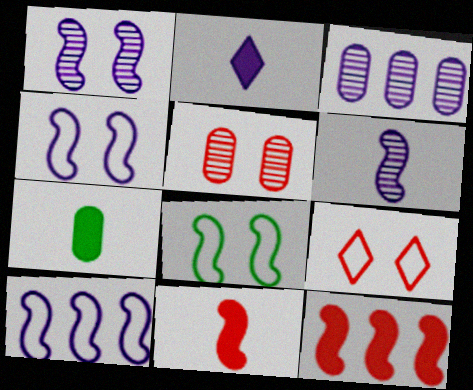[[2, 3, 4], 
[2, 7, 11], 
[6, 8, 12]]